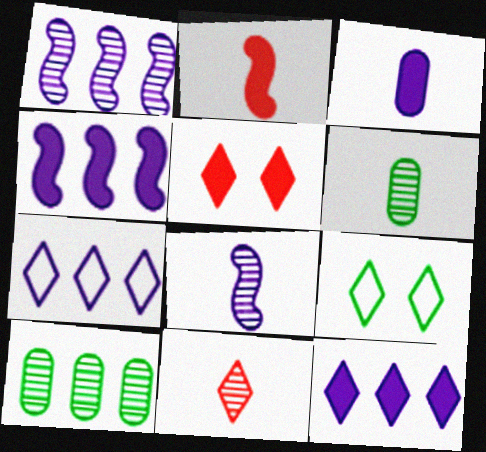[[6, 8, 11], 
[9, 11, 12]]